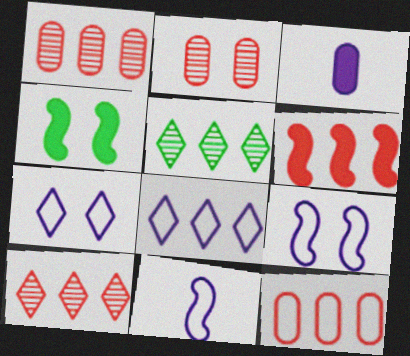[[2, 4, 7], 
[6, 10, 12]]